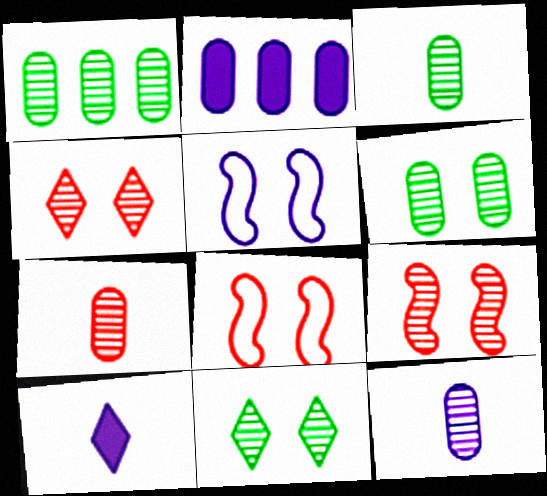[[1, 3, 6], 
[1, 8, 10], 
[3, 7, 12]]